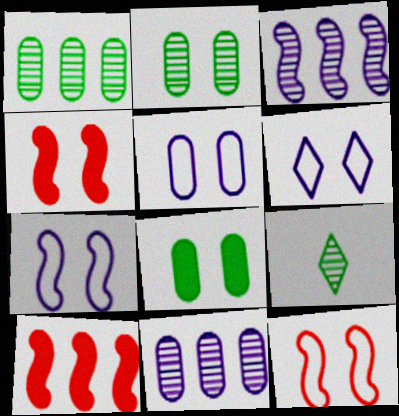[[2, 4, 6], 
[5, 6, 7], 
[5, 9, 10]]